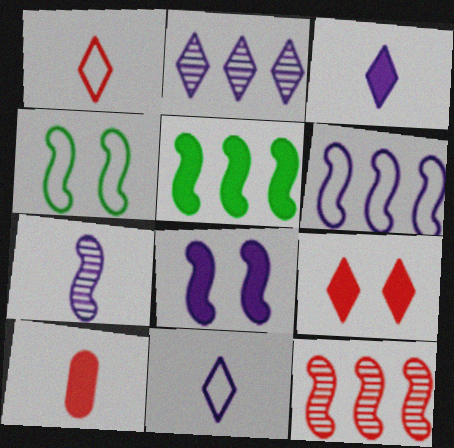[[2, 4, 10], 
[5, 6, 12], 
[6, 7, 8]]